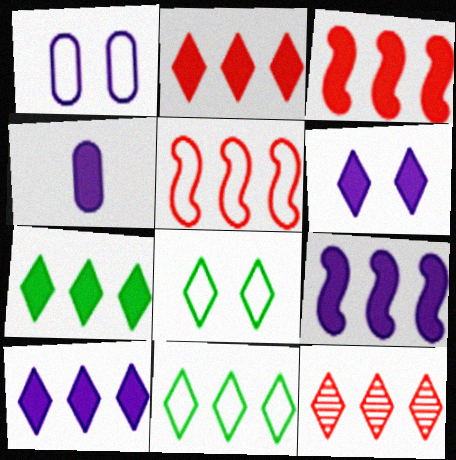[[2, 7, 10], 
[4, 6, 9], 
[10, 11, 12]]